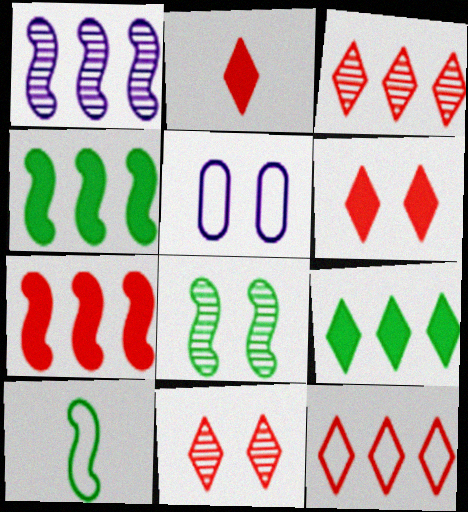[[2, 11, 12], 
[4, 8, 10], 
[5, 6, 8], 
[5, 10, 12]]